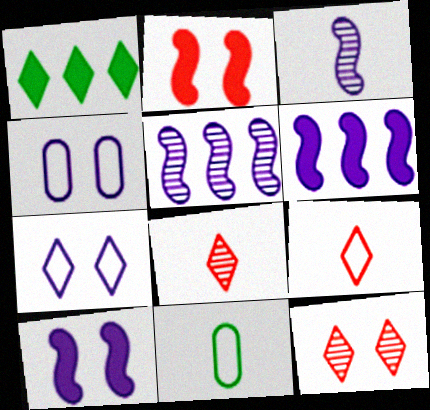[[1, 7, 8], 
[6, 11, 12]]